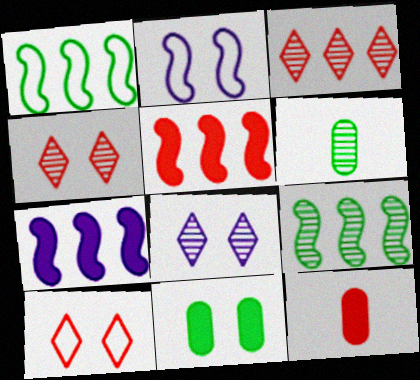[[1, 8, 12], 
[2, 4, 11], 
[6, 7, 10]]